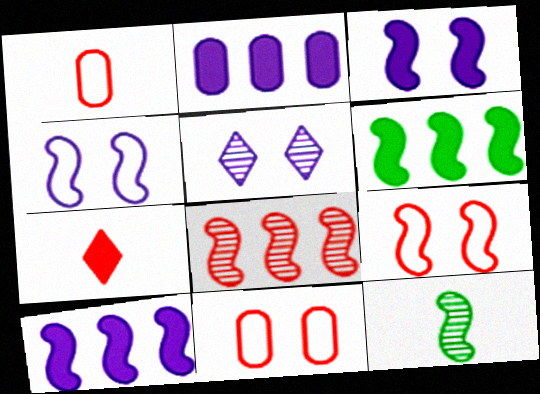[[1, 5, 6], 
[7, 8, 11], 
[9, 10, 12]]